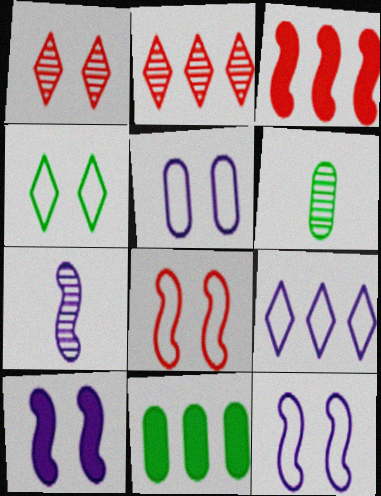[[4, 5, 8]]